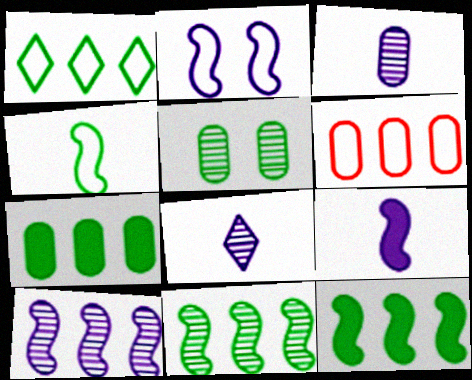[[1, 7, 11], 
[2, 9, 10]]